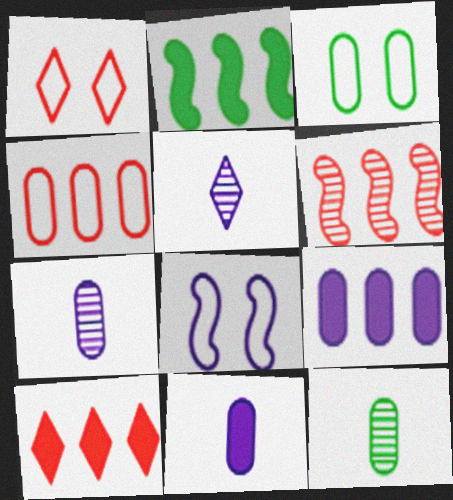[[1, 2, 7], 
[1, 3, 8], 
[2, 9, 10], 
[4, 6, 10], 
[5, 8, 9], 
[8, 10, 12]]